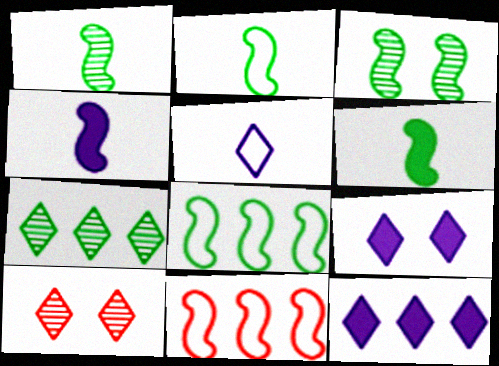[[1, 2, 6], 
[3, 4, 11], 
[3, 6, 8]]